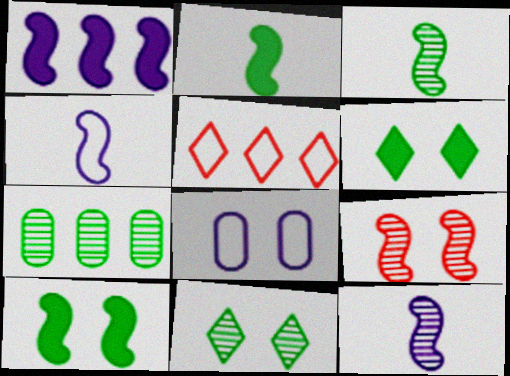[[1, 5, 7], 
[3, 7, 11], 
[6, 8, 9]]